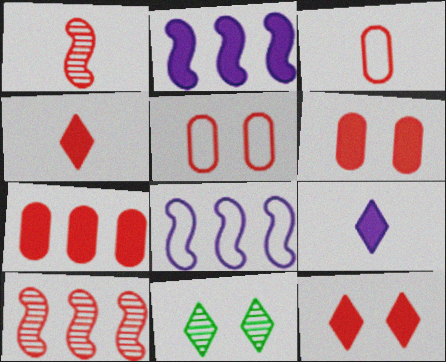[[1, 3, 4], 
[2, 3, 11], 
[3, 10, 12], 
[4, 5, 10]]